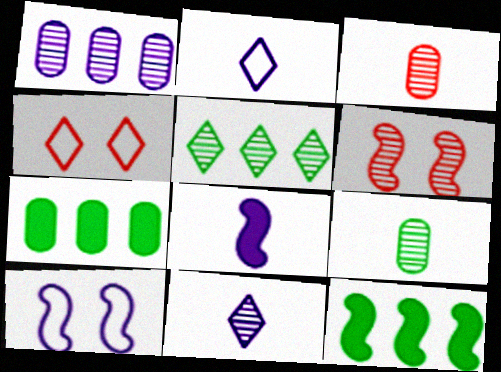[[2, 6, 7]]